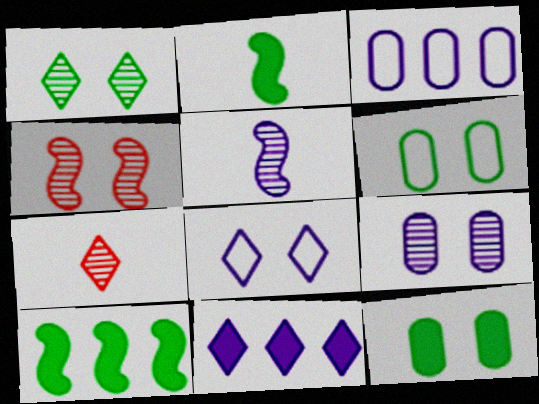[[1, 4, 9], 
[4, 8, 12]]